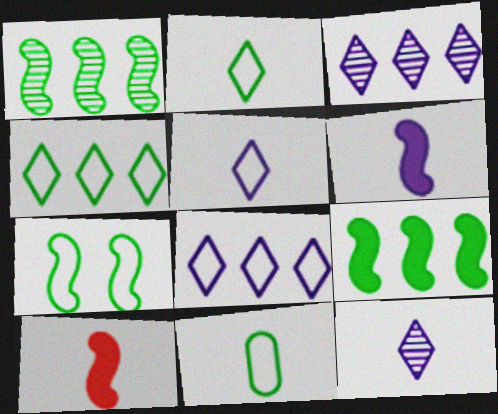[[4, 7, 11], 
[10, 11, 12]]